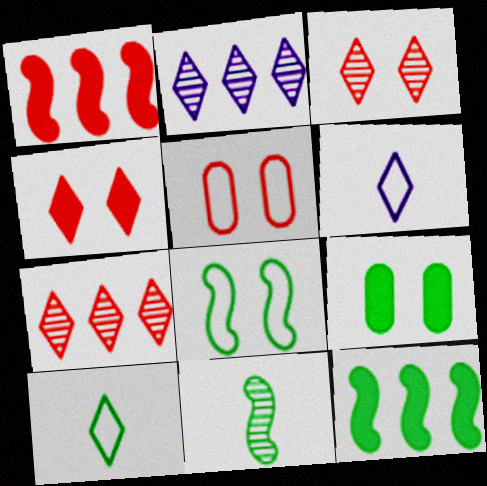[[2, 4, 10], 
[8, 11, 12]]